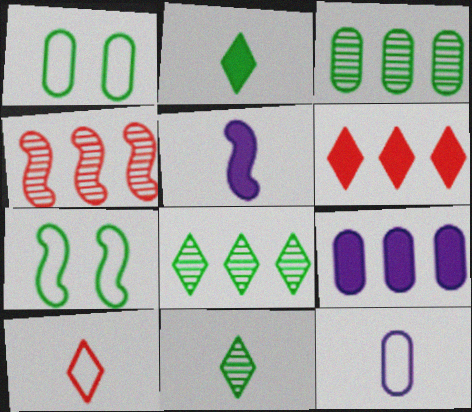[[2, 3, 7], 
[4, 5, 7]]